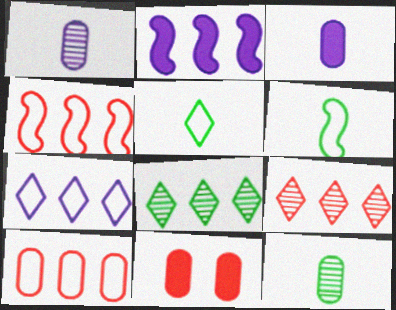[[2, 8, 10]]